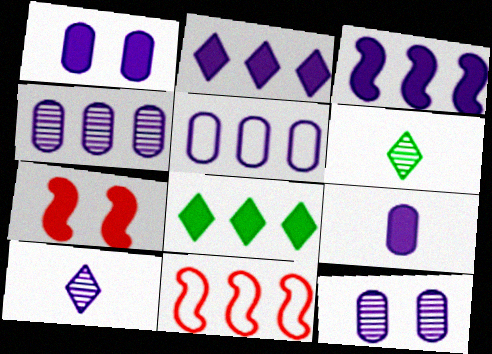[[1, 6, 11], 
[4, 8, 11], 
[5, 6, 7], 
[5, 9, 12], 
[7, 8, 9]]